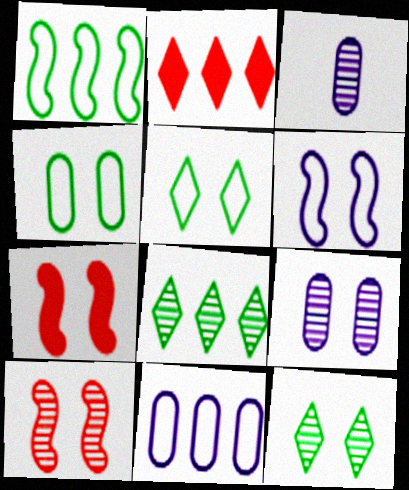[[3, 8, 10], 
[5, 7, 9], 
[9, 10, 12]]